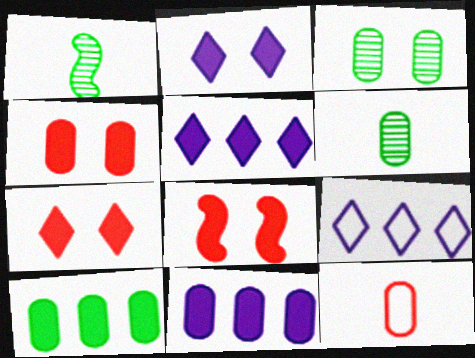[[1, 4, 9], 
[3, 11, 12], 
[4, 7, 8], 
[6, 8, 9]]